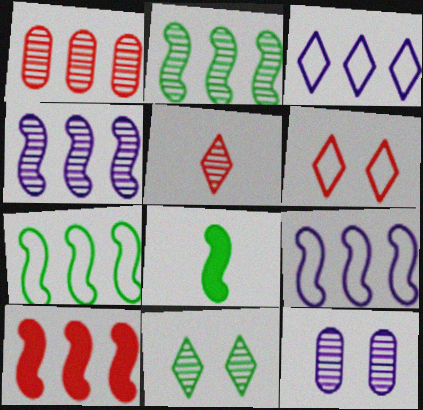[[2, 5, 12], 
[2, 9, 10], 
[4, 7, 10]]